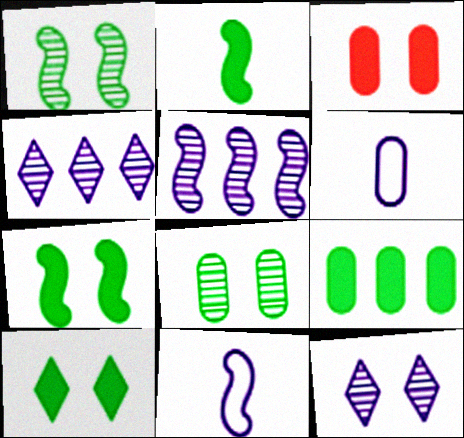[[2, 9, 10]]